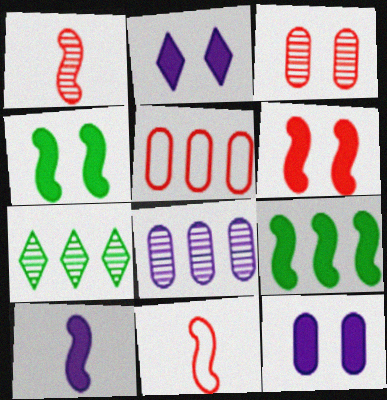[[6, 9, 10], 
[7, 11, 12]]